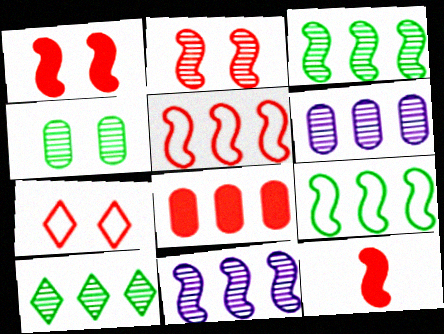[[2, 5, 12]]